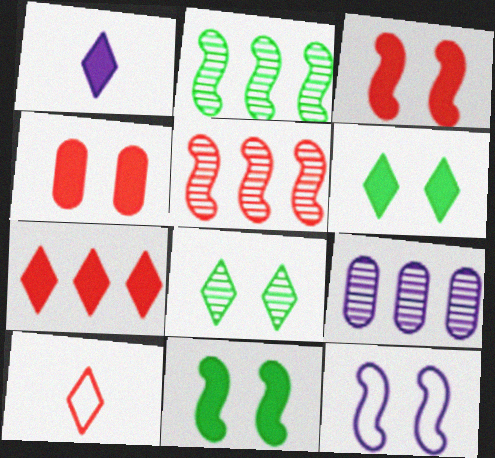[[1, 6, 7], 
[1, 9, 12], 
[4, 5, 10], 
[4, 8, 12], 
[9, 10, 11]]